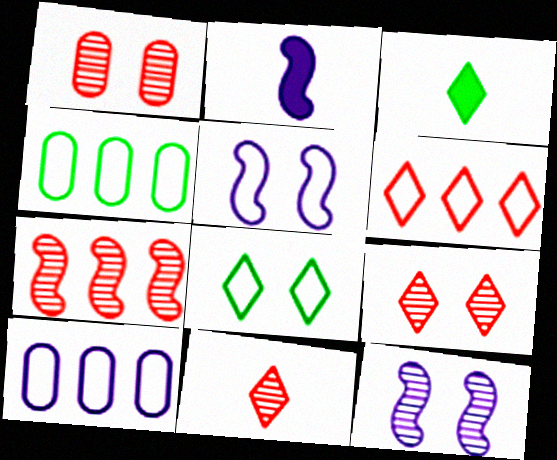[[1, 7, 11], 
[2, 4, 9]]